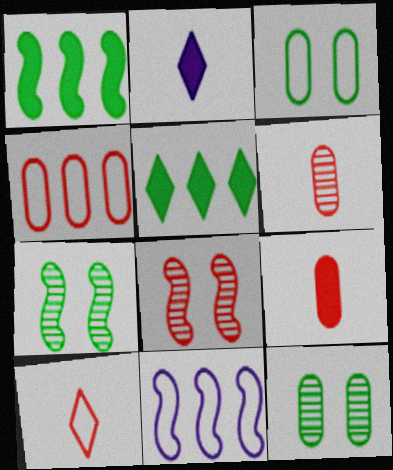[[2, 4, 7], 
[3, 10, 11]]